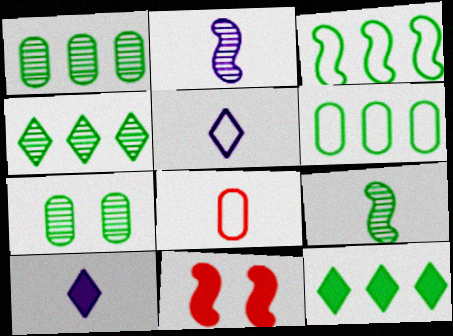[[1, 3, 12], 
[1, 5, 11], 
[2, 3, 11], 
[4, 7, 9], 
[8, 9, 10]]